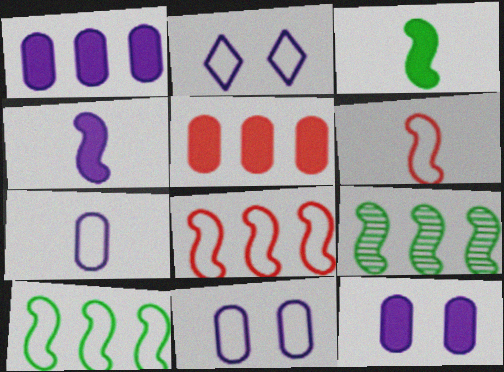[]